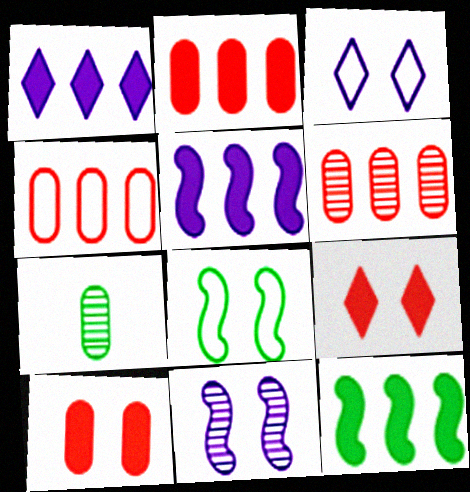[[1, 2, 12], 
[2, 4, 6]]